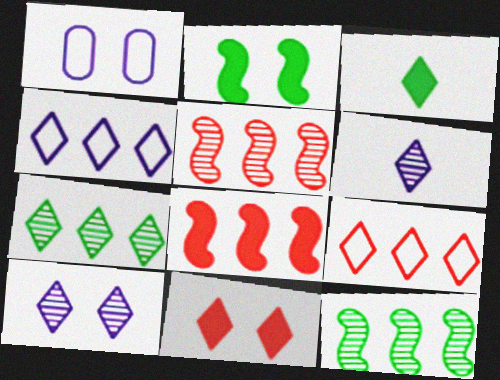[[1, 3, 5], 
[3, 9, 10]]